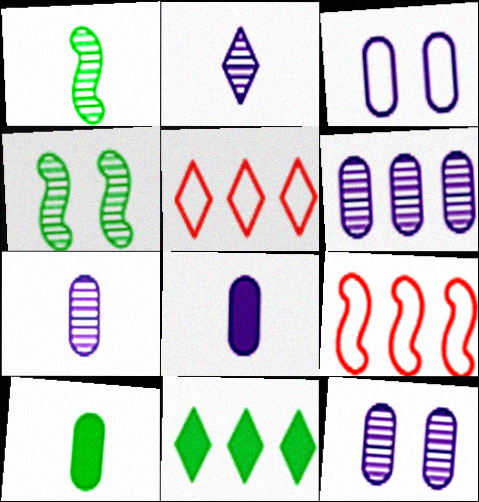[[3, 6, 8], 
[4, 5, 8], 
[6, 7, 12], 
[6, 9, 11]]